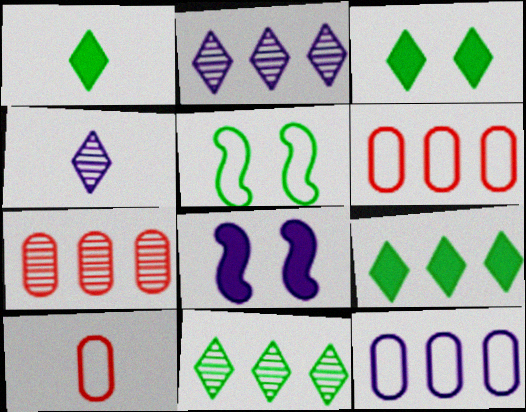[[1, 3, 9], 
[4, 8, 12], 
[8, 10, 11]]